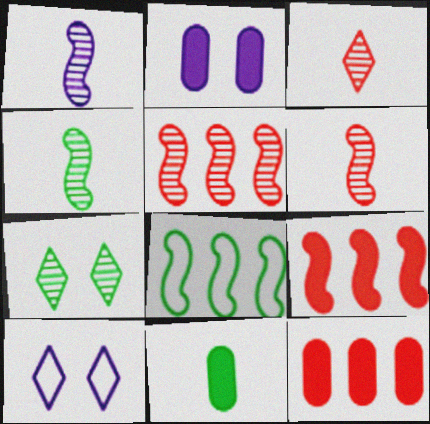[[1, 4, 6], 
[2, 3, 8], 
[2, 11, 12], 
[4, 10, 12], 
[5, 10, 11], 
[7, 8, 11]]